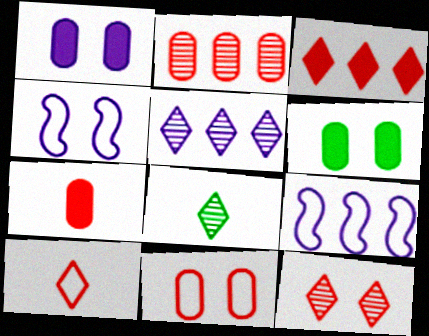[[2, 7, 11], 
[3, 10, 12], 
[4, 6, 12], 
[5, 8, 12]]